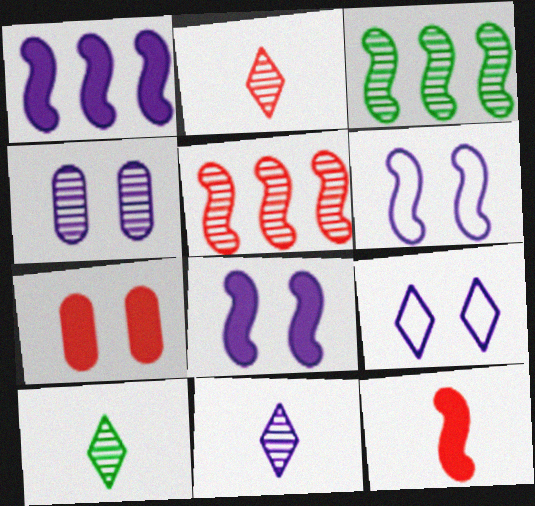[[2, 3, 4], 
[2, 10, 11], 
[3, 6, 12], 
[4, 5, 10], 
[4, 8, 9]]